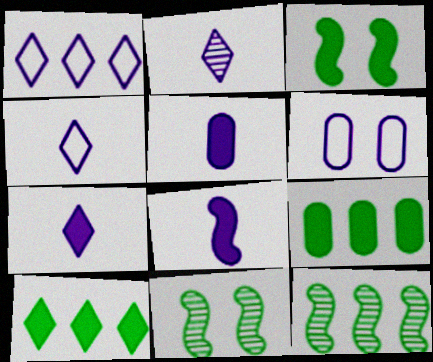[[2, 4, 7], 
[5, 7, 8]]